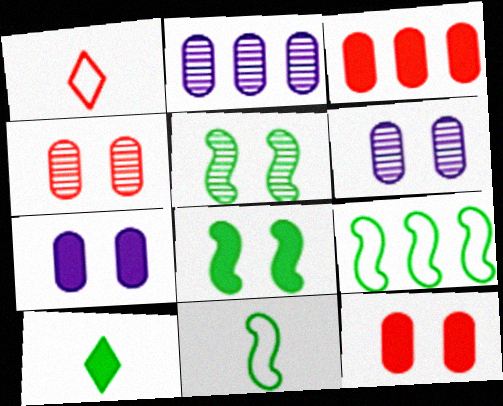[[1, 2, 8]]